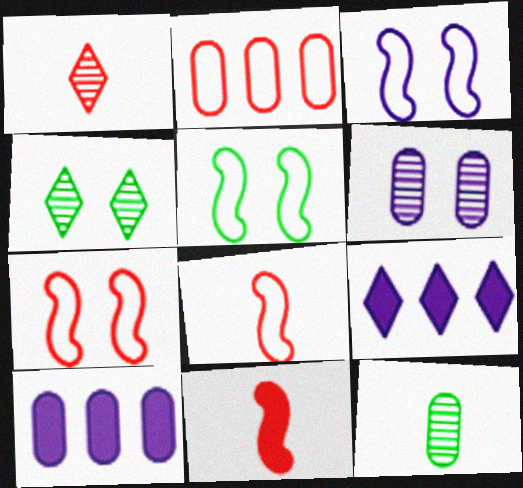[[1, 5, 10], 
[3, 5, 7], 
[4, 8, 10], 
[7, 9, 12]]